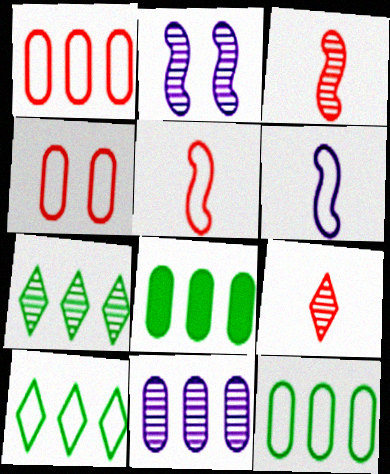[[1, 8, 11], 
[4, 6, 10]]